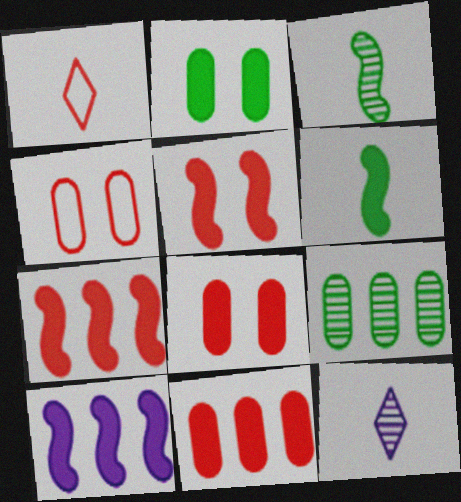[[5, 6, 10]]